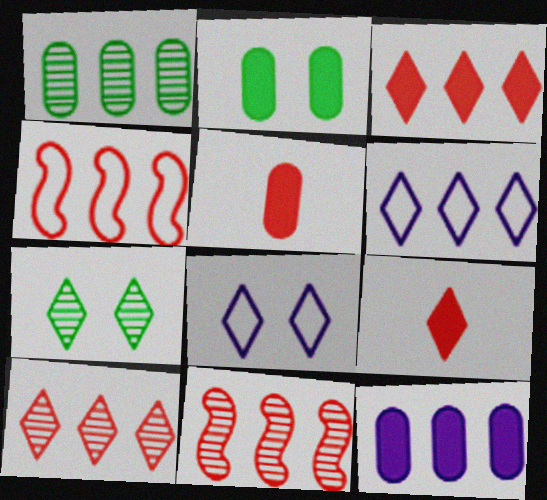[[2, 5, 12], 
[6, 7, 9]]